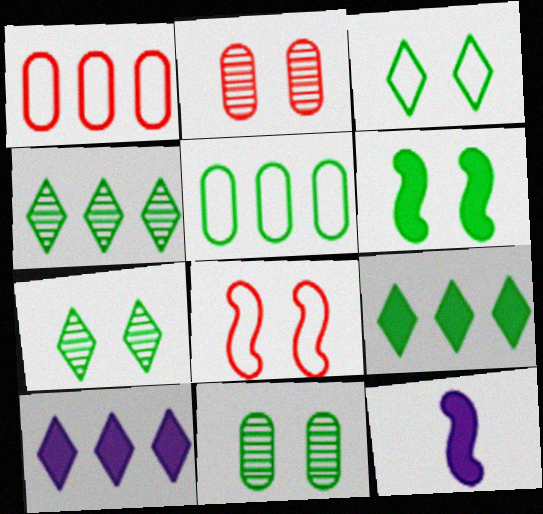[[1, 7, 12], 
[3, 6, 11]]